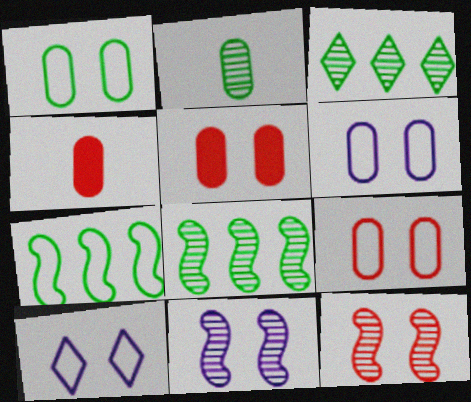[[1, 6, 9], 
[4, 8, 10]]